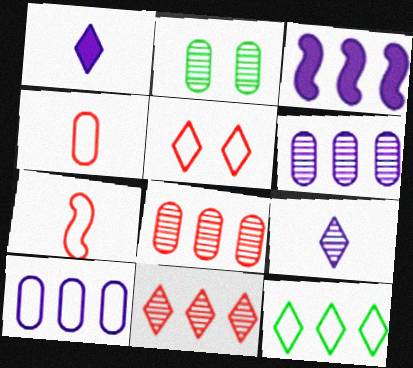[[3, 8, 12]]